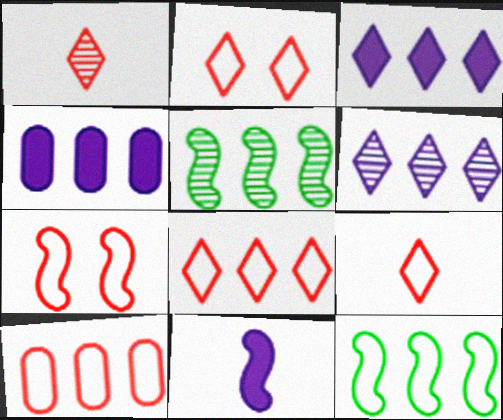[[2, 8, 9], 
[3, 5, 10], 
[4, 5, 8], 
[5, 7, 11], 
[7, 9, 10]]